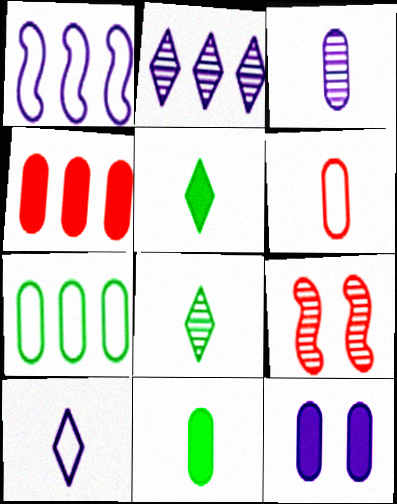[[3, 6, 11], 
[4, 11, 12]]